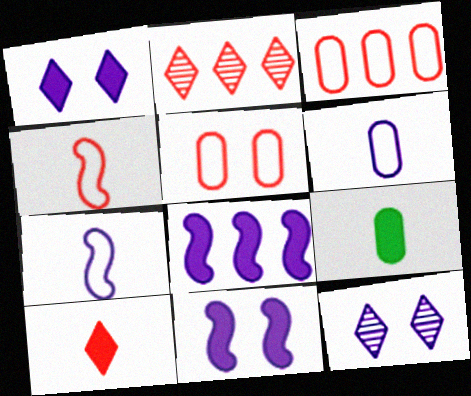[[6, 8, 12]]